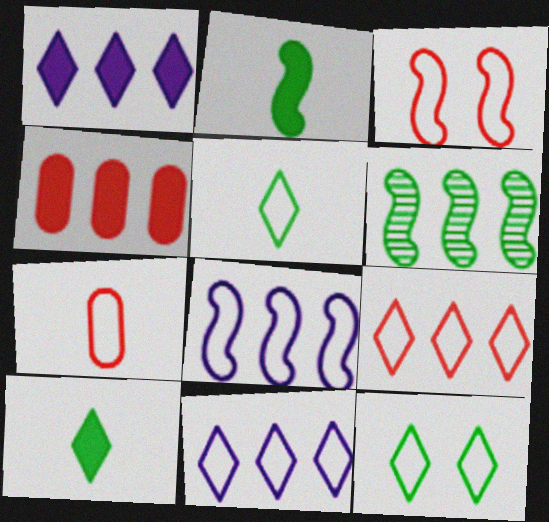[[3, 7, 9], 
[4, 6, 11], 
[7, 8, 12]]